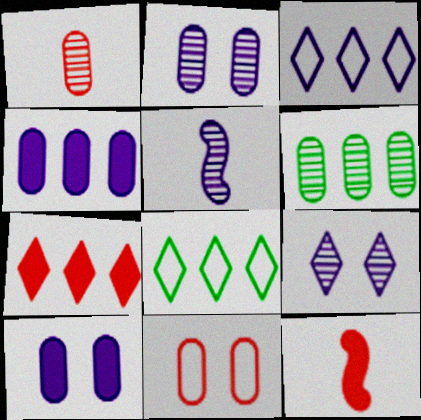[[1, 2, 6], 
[2, 8, 12], 
[3, 5, 10]]